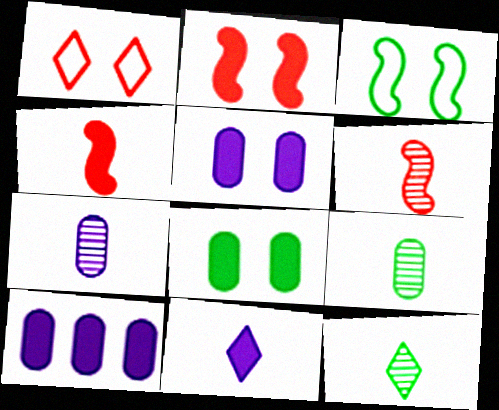[[6, 7, 12]]